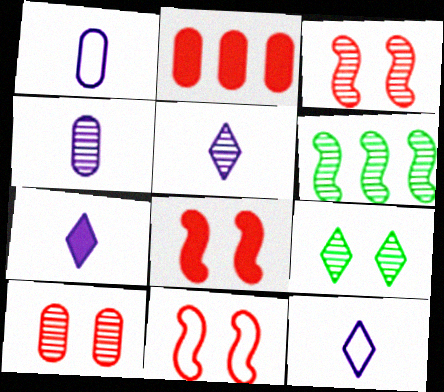[[3, 8, 11], 
[5, 6, 10], 
[5, 7, 12]]